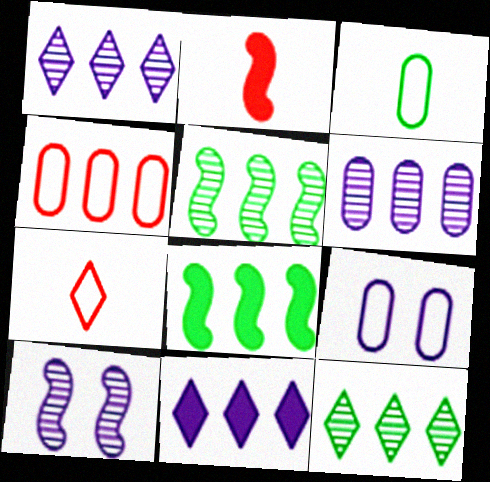[[1, 4, 8], 
[2, 9, 12], 
[3, 4, 9], 
[4, 5, 11]]